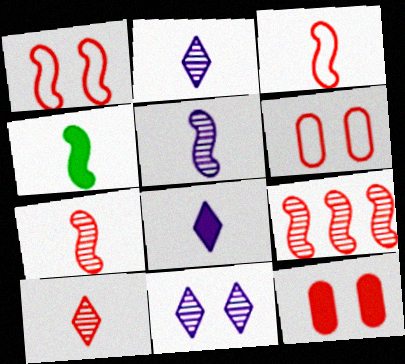[[3, 4, 5]]